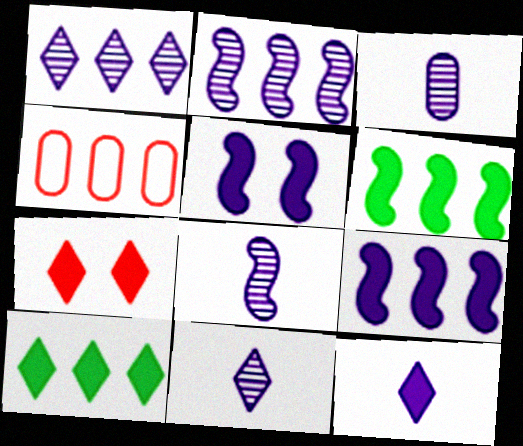[[1, 4, 6], 
[2, 4, 10], 
[3, 8, 11], 
[7, 10, 12]]